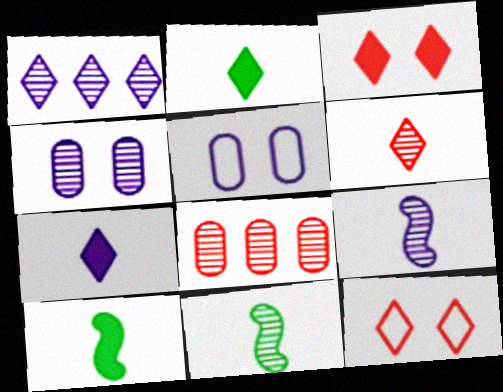[[1, 2, 12], 
[1, 4, 9]]